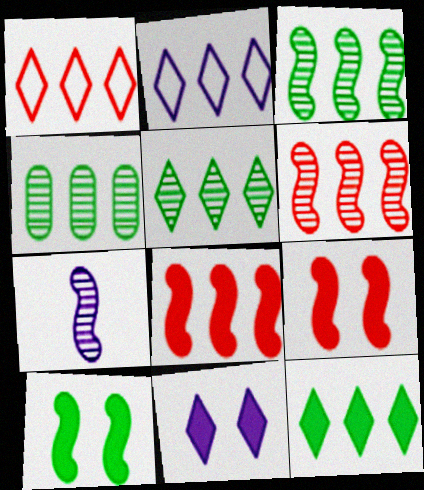[[2, 4, 8], 
[3, 4, 5]]